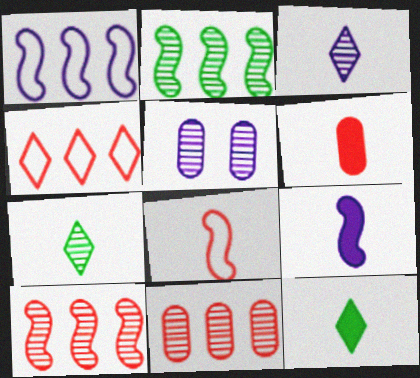[[5, 7, 10], 
[6, 9, 12]]